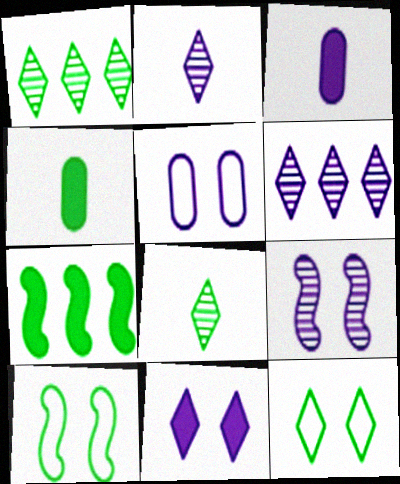[[1, 4, 10], 
[5, 9, 11]]